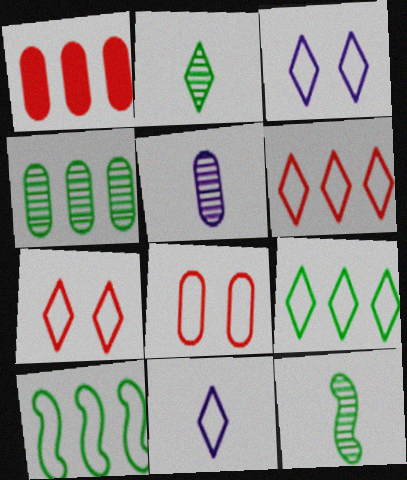[[1, 3, 12], 
[7, 9, 11], 
[8, 10, 11]]